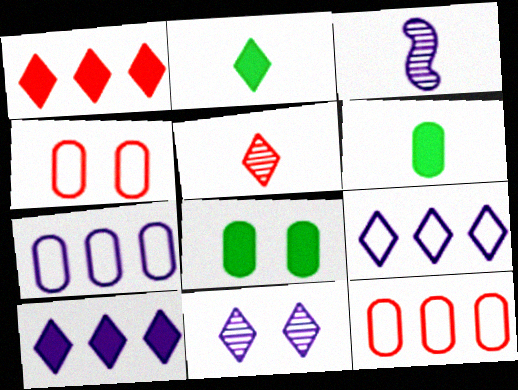[]